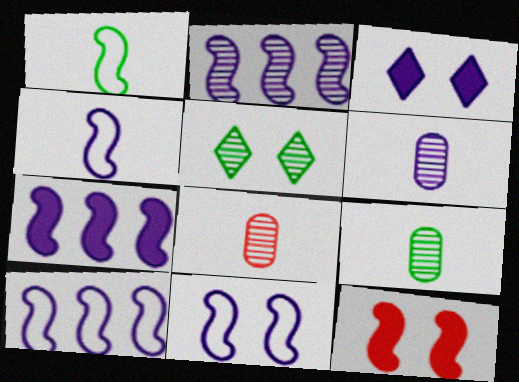[[1, 2, 12], 
[2, 5, 8], 
[2, 7, 10], 
[3, 6, 10], 
[4, 10, 11], 
[6, 8, 9]]